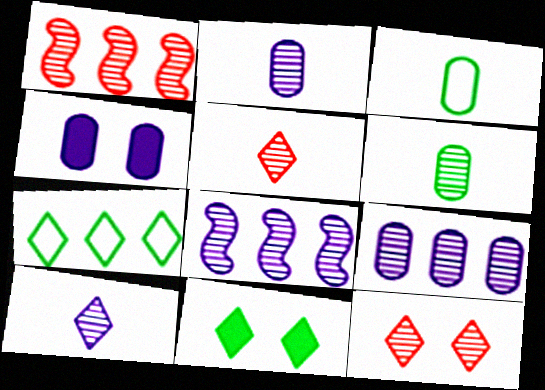[[6, 8, 12]]